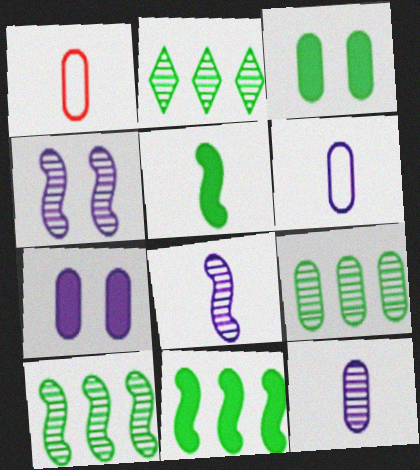[[1, 7, 9], 
[2, 9, 10]]